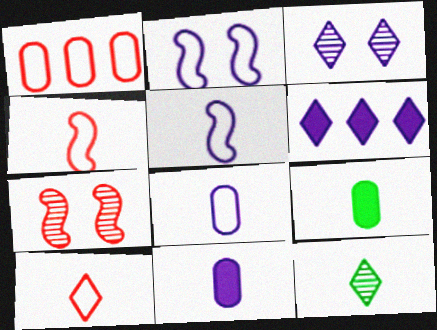[[4, 11, 12]]